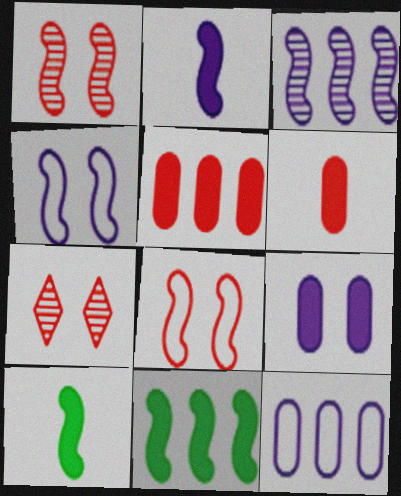[[2, 3, 4], 
[3, 8, 10], 
[7, 10, 12]]